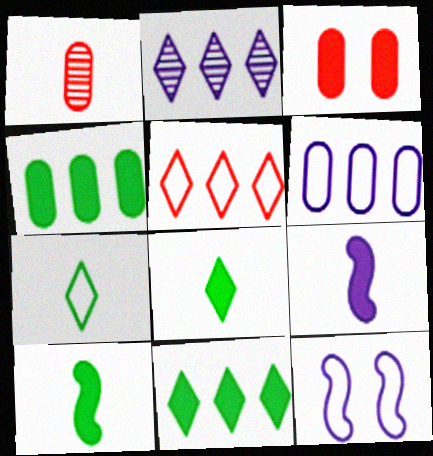[[1, 7, 9], 
[1, 11, 12], 
[2, 5, 11], 
[3, 9, 11]]